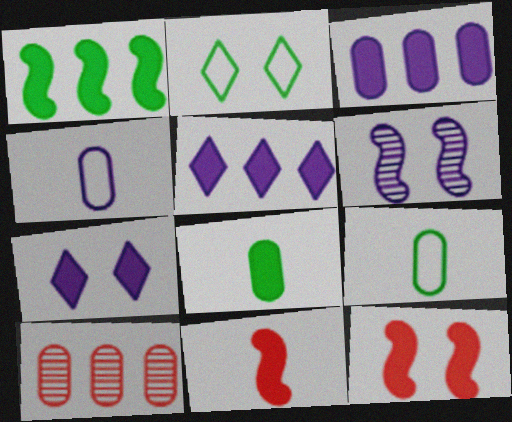[[4, 5, 6], 
[5, 8, 12]]